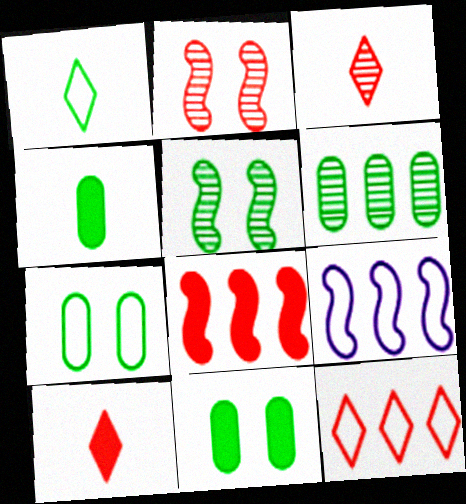[[3, 9, 11], 
[4, 6, 7]]